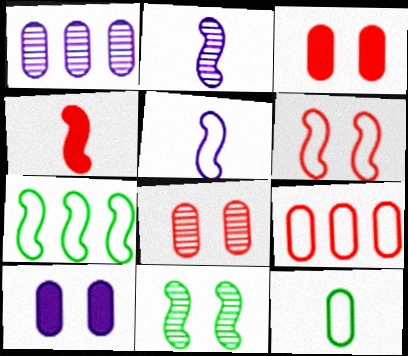[[1, 3, 12], 
[5, 6, 7]]